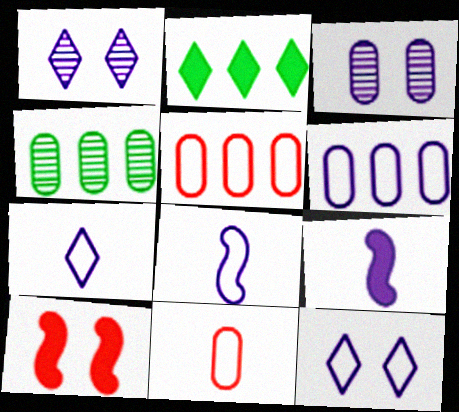[[1, 6, 9], 
[4, 7, 10], 
[6, 8, 12]]